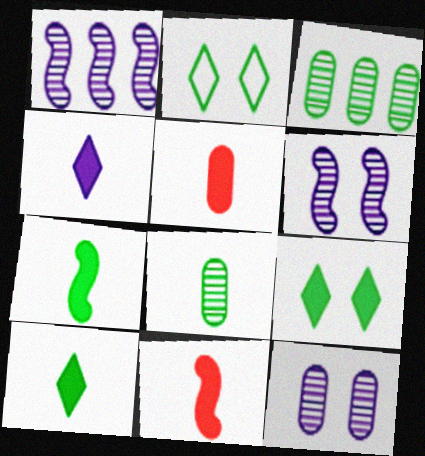[[1, 2, 5], 
[2, 3, 7], 
[4, 5, 7]]